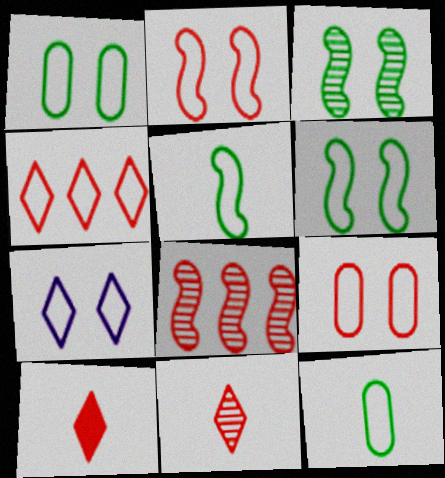[[1, 2, 7], 
[6, 7, 9], 
[8, 9, 10]]